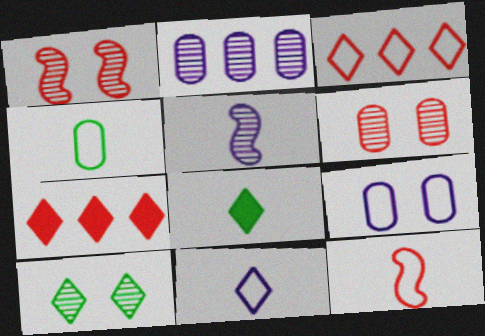[[4, 11, 12], 
[6, 7, 12], 
[7, 10, 11]]